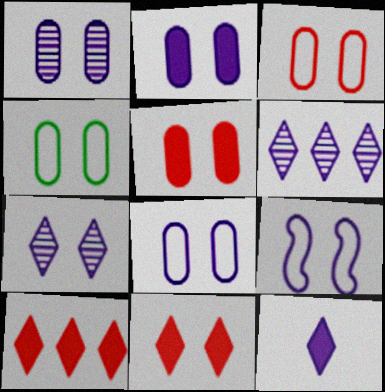[[1, 2, 8], 
[1, 4, 5], 
[2, 7, 9], 
[3, 4, 8]]